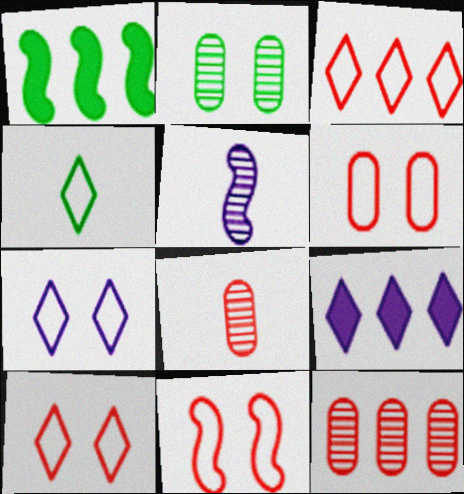[[1, 2, 4], 
[1, 5, 11], 
[1, 7, 8], 
[3, 4, 7], 
[6, 10, 11]]